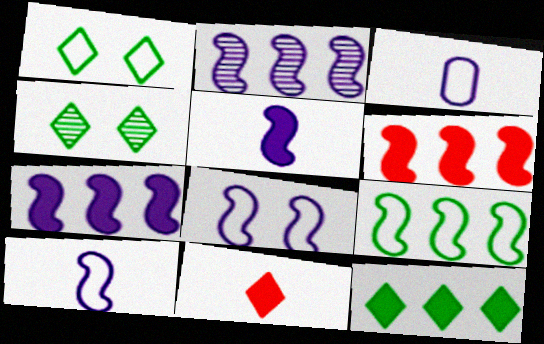[[2, 5, 8], 
[2, 6, 9], 
[3, 4, 6]]